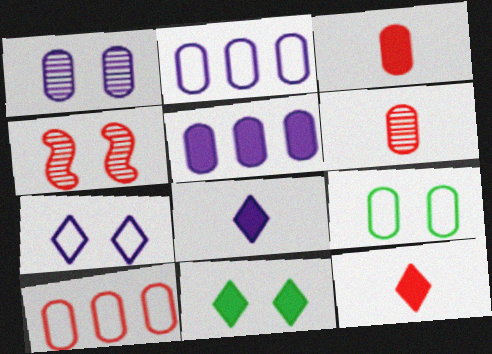[[4, 10, 12], 
[5, 6, 9]]